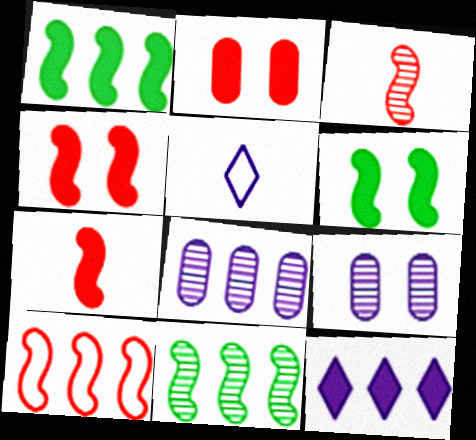[[2, 5, 11], 
[3, 4, 10]]